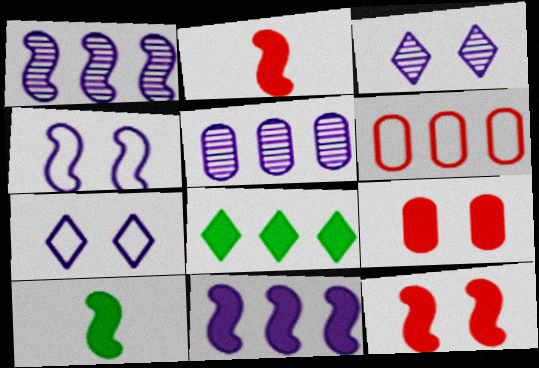[[1, 6, 8], 
[3, 6, 10], 
[10, 11, 12]]